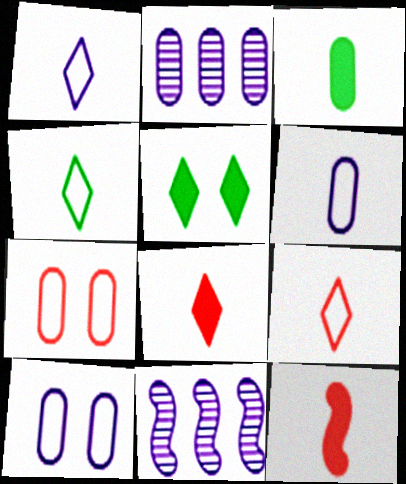[[1, 4, 9], 
[2, 3, 7]]